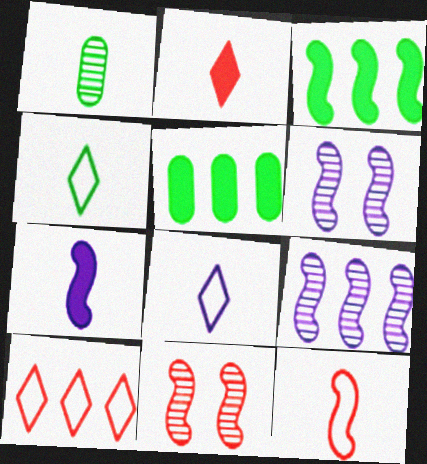[[3, 6, 12], 
[5, 8, 11], 
[5, 9, 10]]